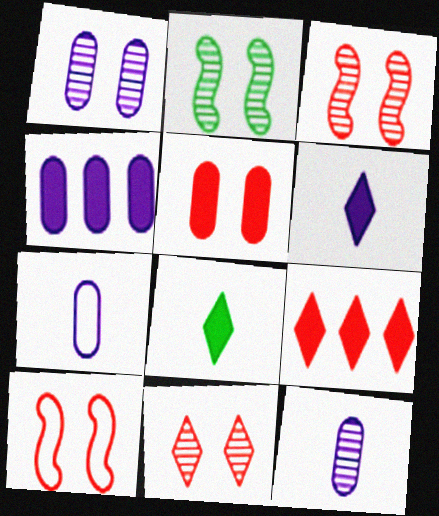[[1, 2, 11], 
[1, 4, 7], 
[2, 7, 9], 
[5, 10, 11]]